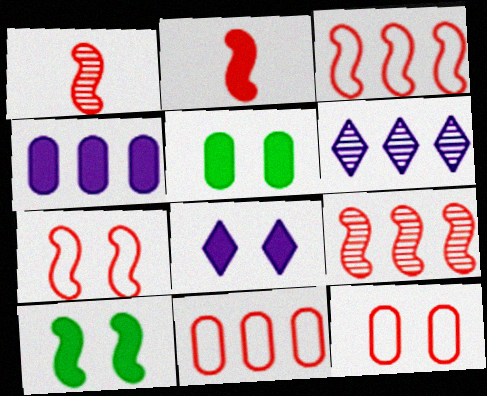[[2, 7, 9]]